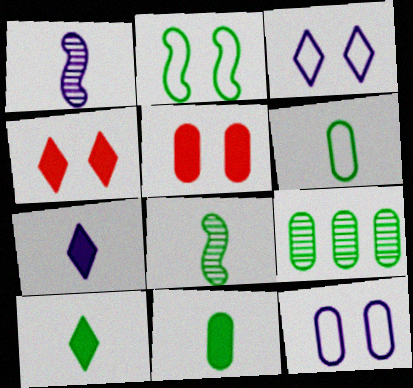[[2, 9, 10], 
[6, 8, 10]]